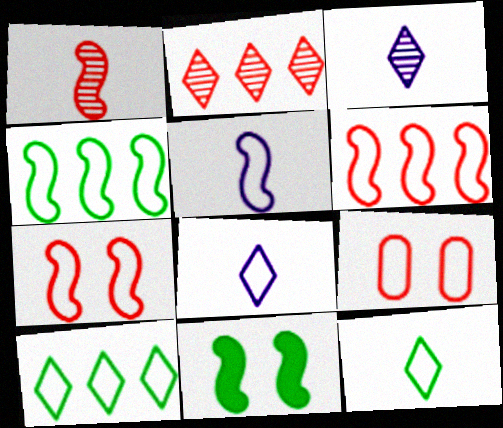[[4, 5, 7], 
[4, 8, 9], 
[5, 9, 10]]